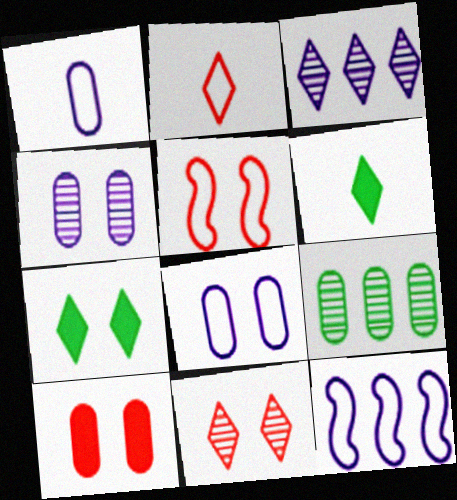[[1, 9, 10], 
[2, 3, 7], 
[4, 5, 7], 
[5, 10, 11]]